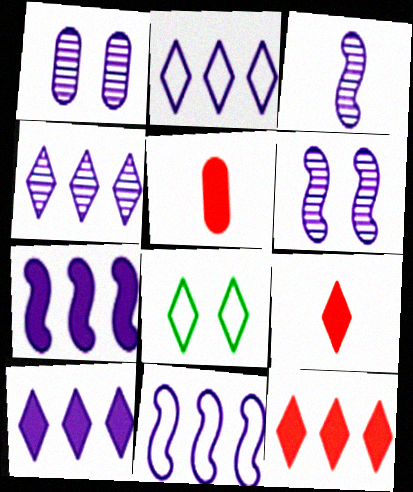[[1, 3, 4], 
[2, 4, 10], 
[4, 8, 9]]